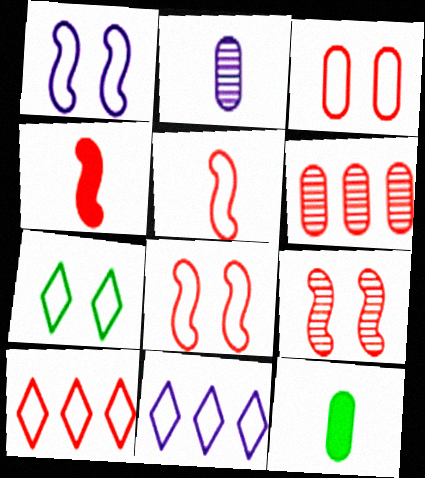[[1, 3, 7], 
[3, 5, 10], 
[9, 11, 12]]